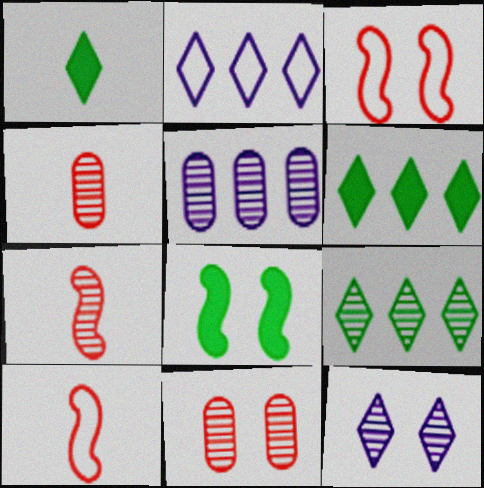[[1, 3, 5], 
[2, 4, 8]]